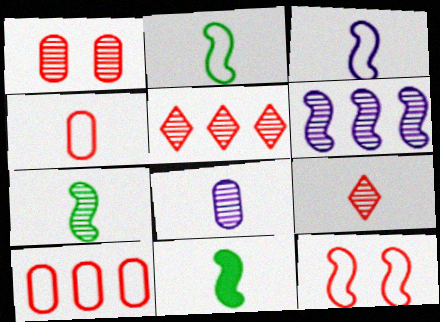[[2, 7, 11], 
[6, 11, 12], 
[7, 8, 9]]